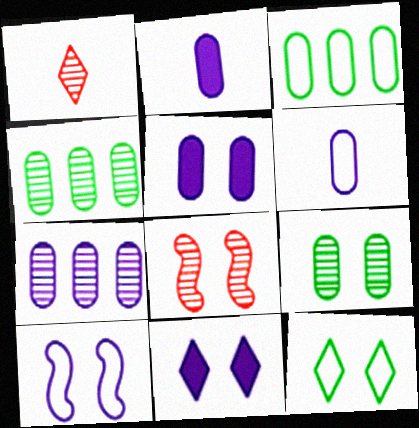[[5, 6, 7], 
[5, 8, 12]]